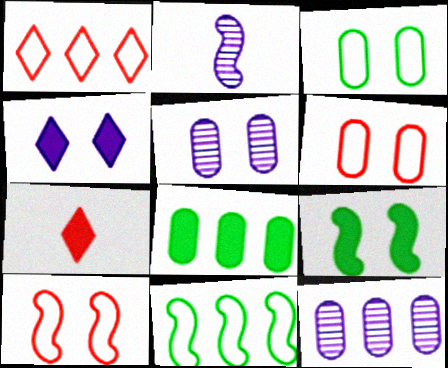[[5, 7, 11]]